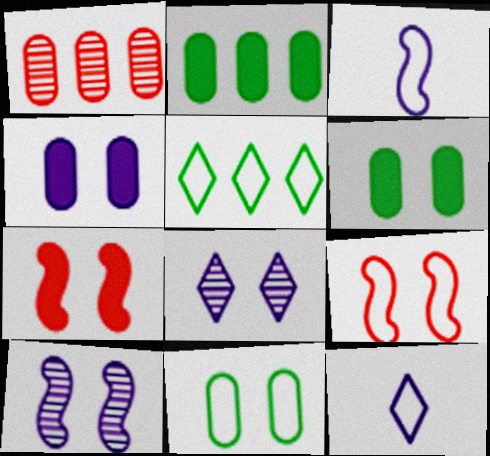[[6, 8, 9], 
[7, 8, 11]]